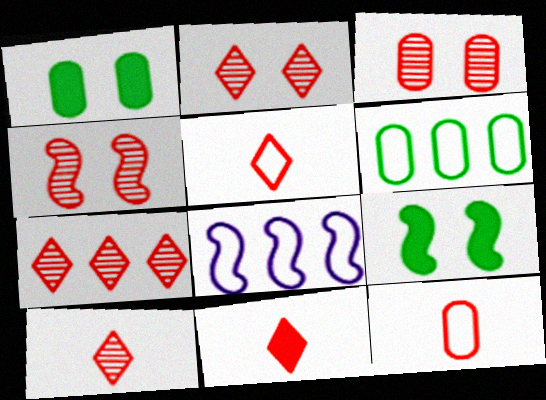[[1, 8, 10], 
[2, 3, 4], 
[2, 7, 10], 
[5, 10, 11]]